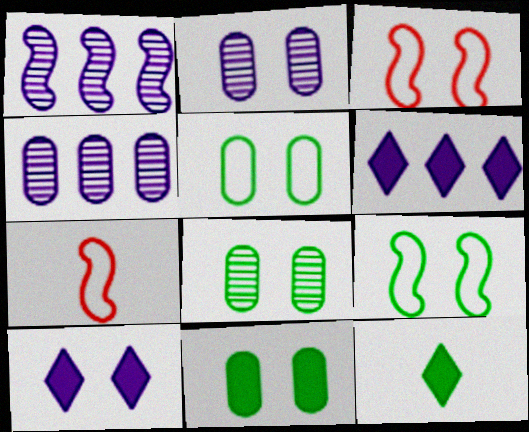[[3, 4, 12], 
[3, 8, 10], 
[5, 8, 11], 
[6, 7, 8]]